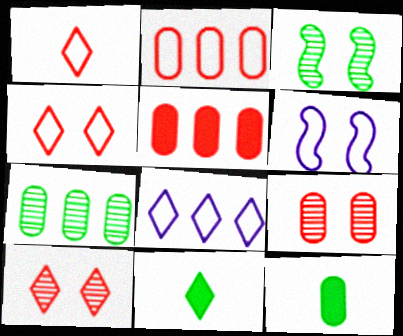[[8, 10, 11]]